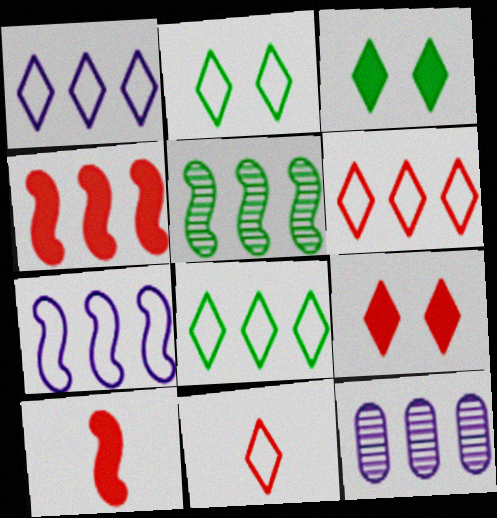[[1, 2, 11], 
[1, 6, 8], 
[2, 10, 12], 
[4, 5, 7], 
[4, 8, 12]]